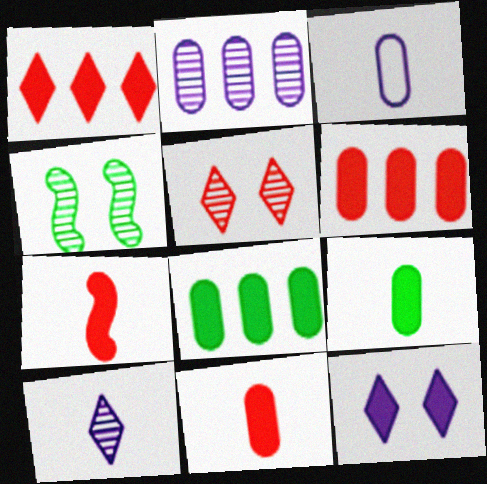[[1, 3, 4], 
[7, 8, 12]]